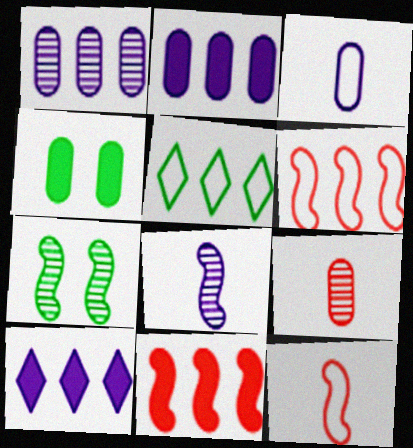[[1, 5, 11]]